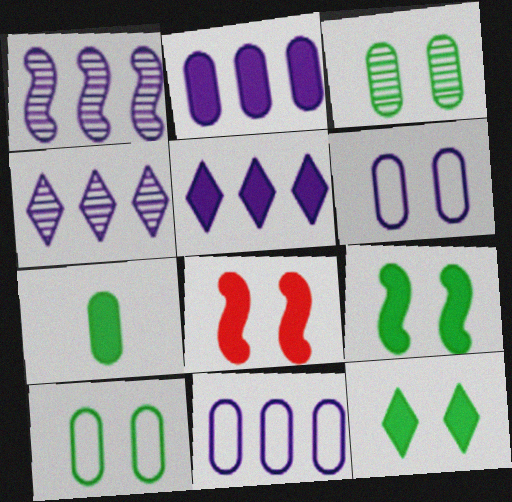[[1, 5, 11], 
[5, 7, 8]]